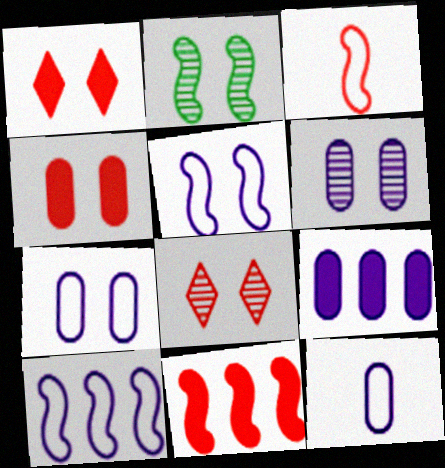[[1, 2, 7], 
[2, 6, 8], 
[6, 9, 12]]